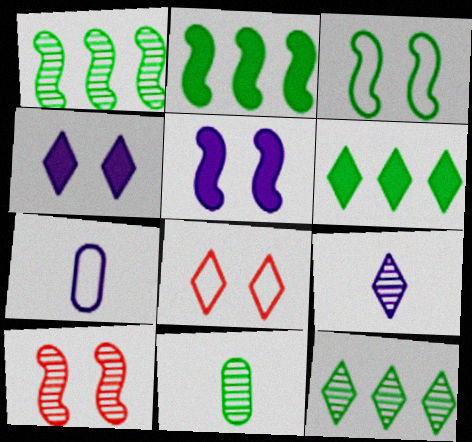[[3, 5, 10], 
[3, 6, 11], 
[6, 7, 10], 
[6, 8, 9]]